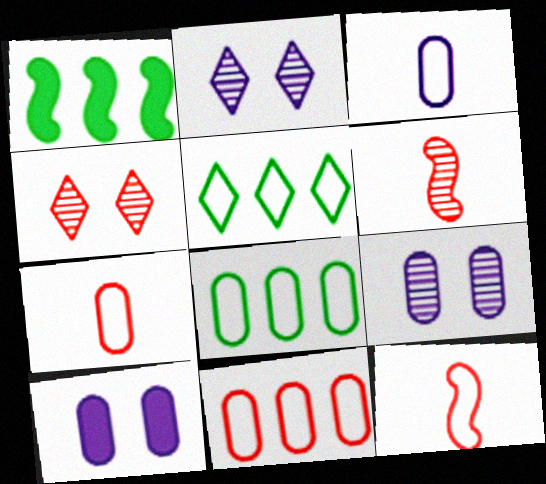[[1, 2, 7], 
[1, 3, 4], 
[5, 6, 10]]